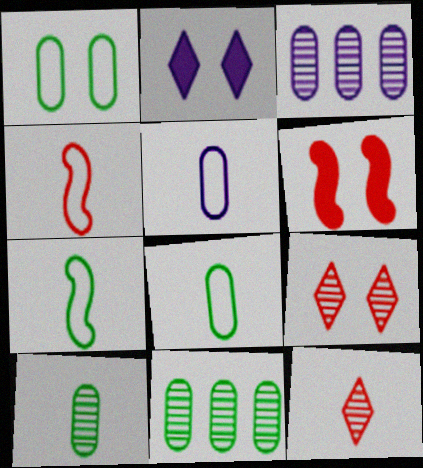[[2, 4, 11]]